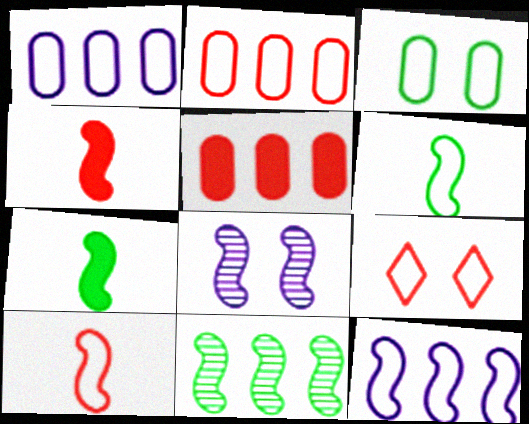[[1, 6, 9], 
[2, 9, 10]]